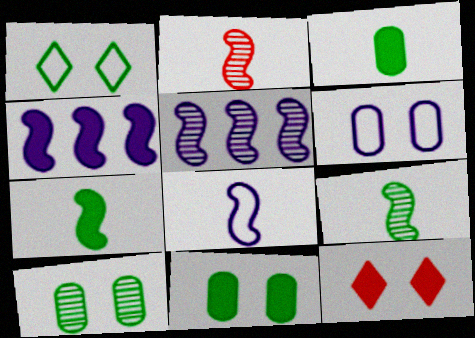[[2, 7, 8], 
[3, 4, 12]]